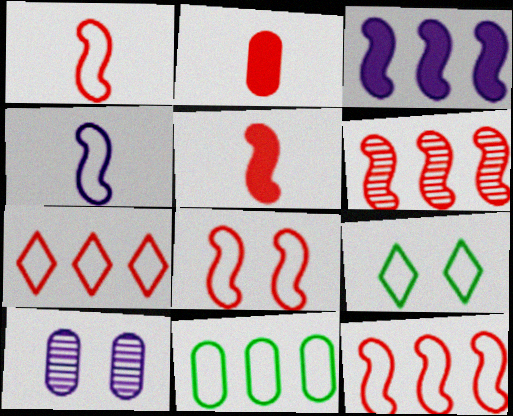[[1, 8, 12], 
[2, 10, 11], 
[5, 6, 8]]